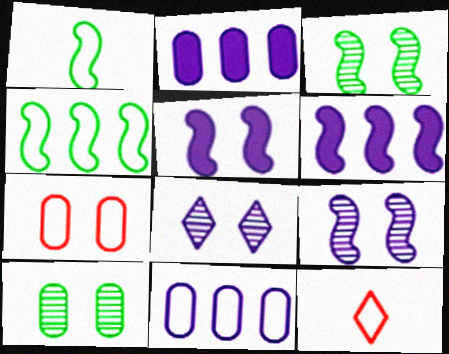[[2, 3, 12], 
[6, 10, 12]]